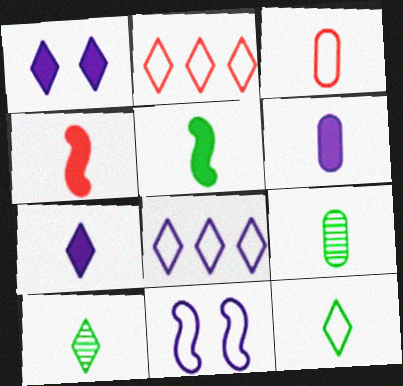[[1, 2, 10], 
[3, 6, 9], 
[5, 9, 12]]